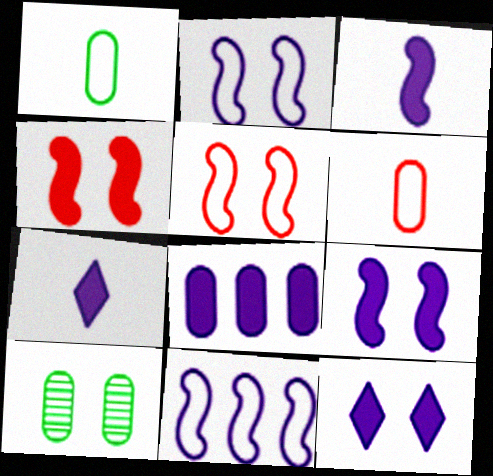[[3, 8, 12], 
[5, 10, 12], 
[6, 8, 10], 
[7, 8, 9]]